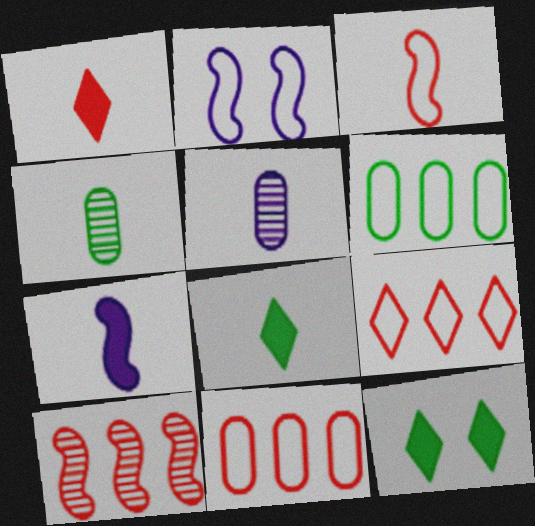[[3, 5, 8]]